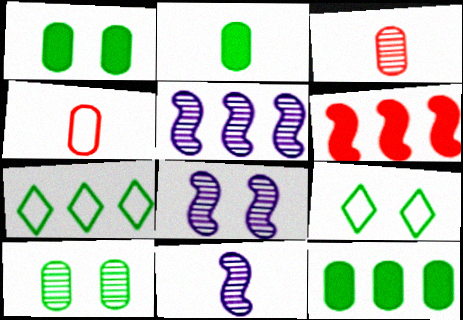[[1, 2, 12], 
[5, 8, 11]]